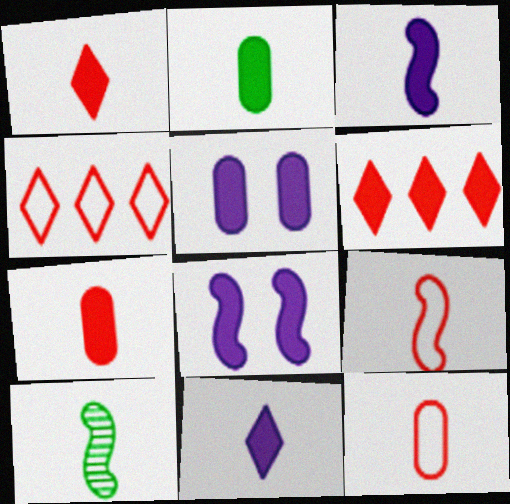[[1, 2, 3], 
[2, 6, 8], 
[3, 9, 10], 
[4, 5, 10], 
[10, 11, 12]]